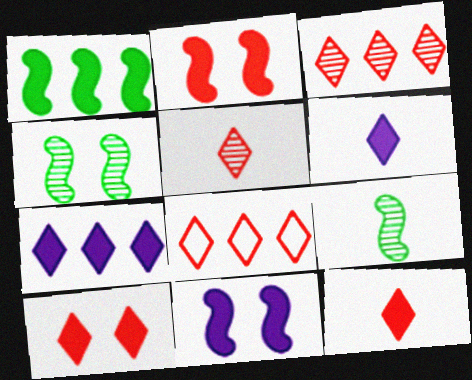[[5, 8, 10]]